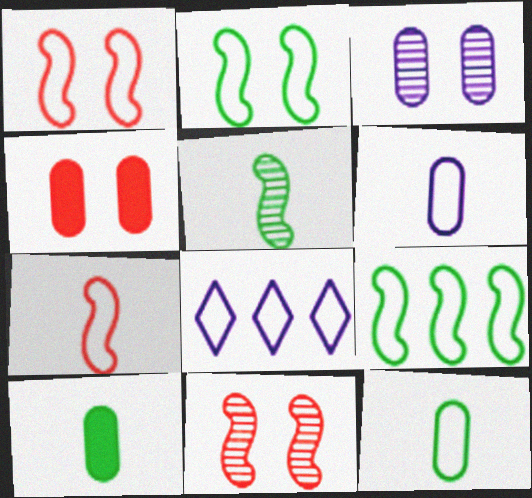[[1, 8, 12], 
[4, 5, 8], 
[8, 10, 11]]